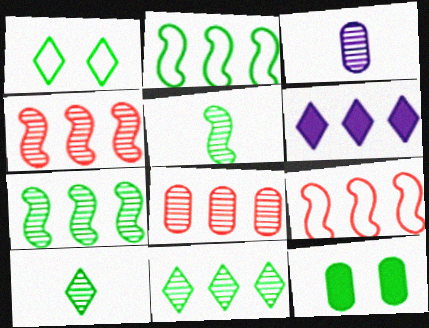[[2, 6, 8], 
[2, 10, 12]]